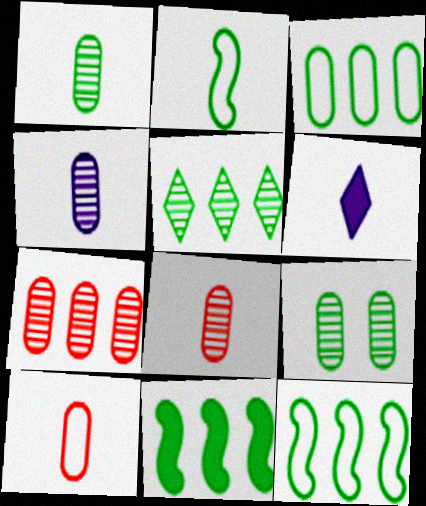[[1, 4, 8], 
[2, 6, 8], 
[3, 5, 11], 
[4, 7, 9]]